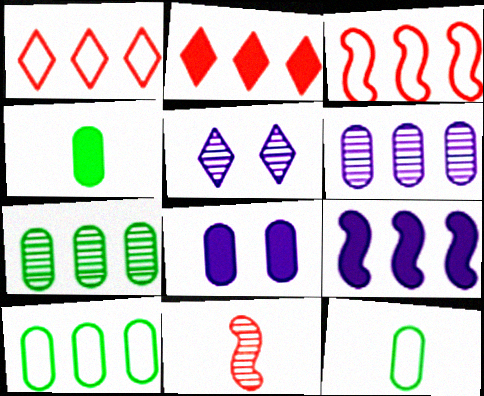[[1, 7, 9], 
[3, 4, 5], 
[5, 7, 11]]